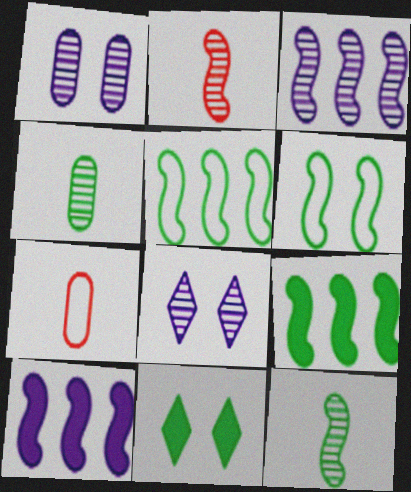[[2, 6, 10], 
[3, 7, 11], 
[4, 5, 11], 
[6, 9, 12], 
[7, 8, 9]]